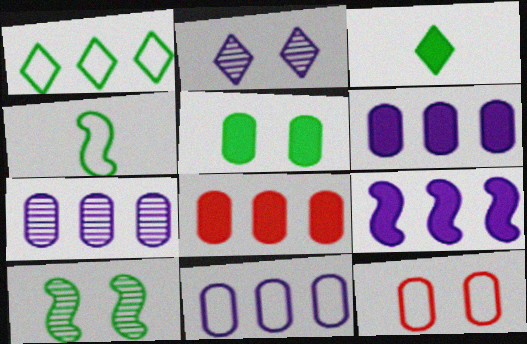[[2, 4, 8], 
[6, 7, 11]]